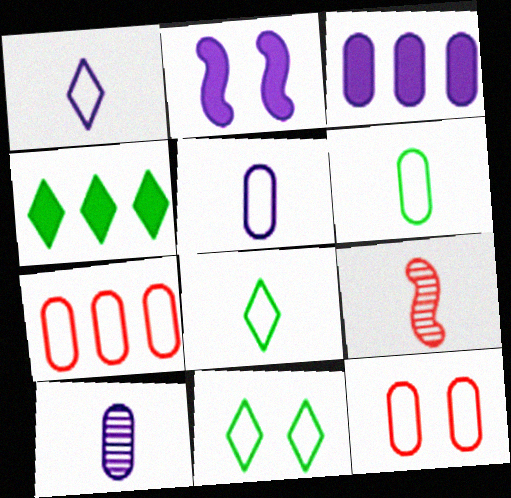[[3, 9, 11]]